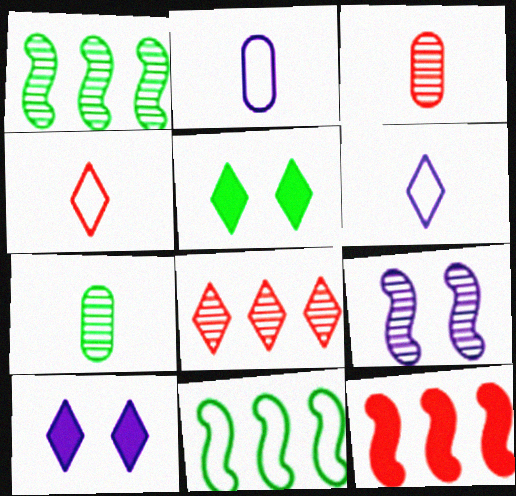[[3, 10, 11], 
[5, 6, 8], 
[5, 7, 11], 
[7, 8, 9]]